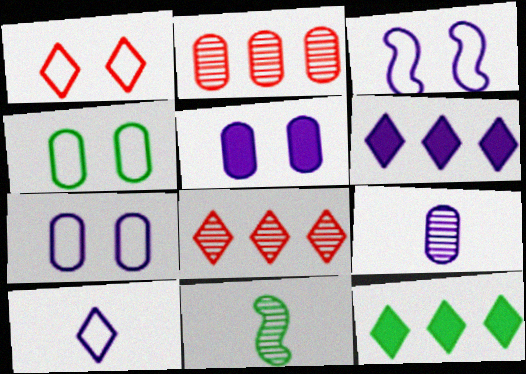[[1, 3, 4], 
[3, 6, 9], 
[4, 11, 12]]